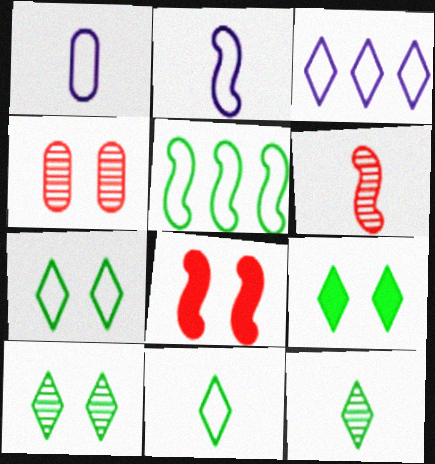[[7, 9, 10]]